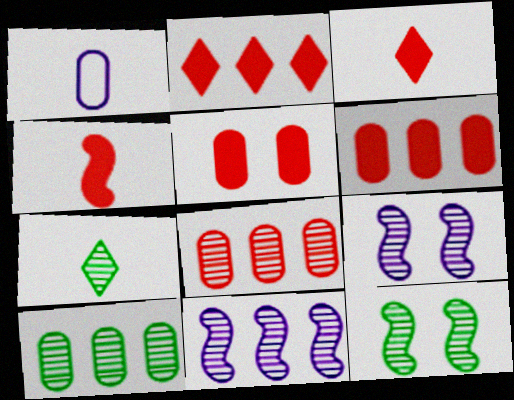[[1, 2, 12], 
[1, 4, 7], 
[1, 5, 10], 
[2, 4, 5], 
[7, 8, 9], 
[7, 10, 12]]